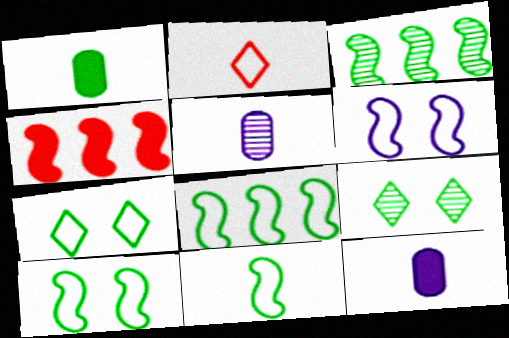[[1, 3, 7], 
[1, 8, 9], 
[4, 5, 7], 
[8, 10, 11]]